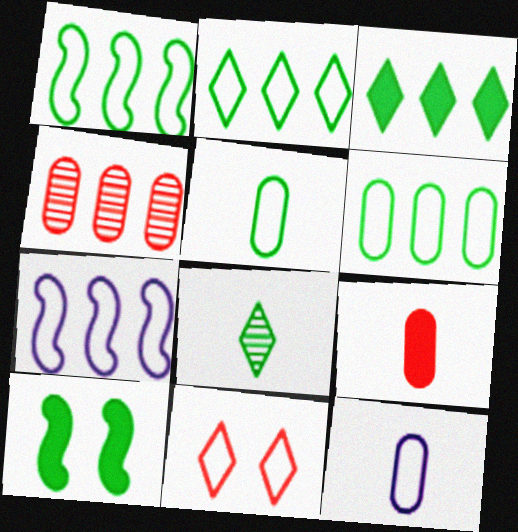[[1, 2, 6], 
[1, 11, 12], 
[3, 4, 7], 
[5, 7, 11], 
[6, 8, 10]]